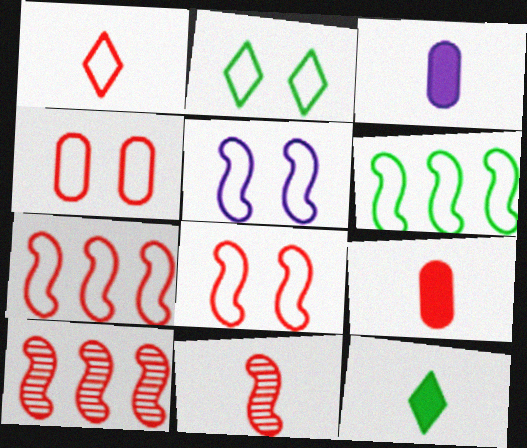[[1, 4, 7], 
[1, 9, 11], 
[2, 3, 10], 
[2, 4, 5]]